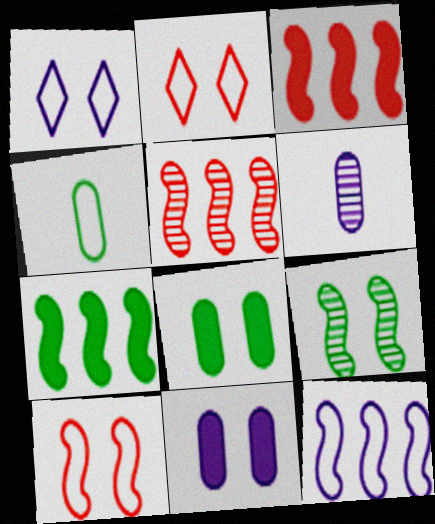[[2, 4, 12], 
[2, 6, 7], 
[2, 9, 11], 
[5, 7, 12]]